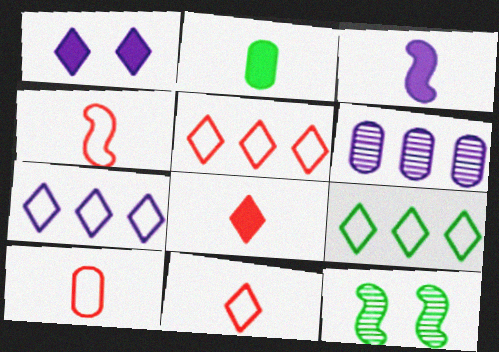[[2, 3, 8], 
[2, 9, 12], 
[4, 10, 11], 
[5, 7, 9]]